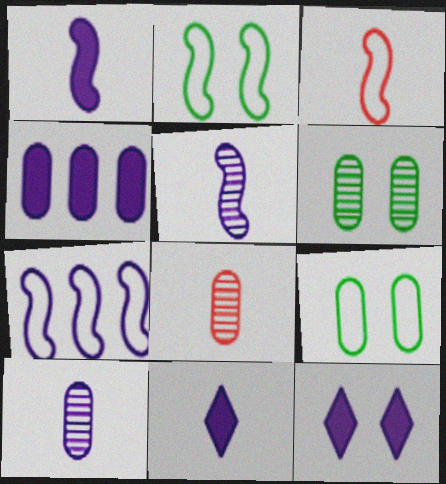[[1, 4, 12], 
[2, 3, 7], 
[4, 8, 9], 
[7, 10, 12]]